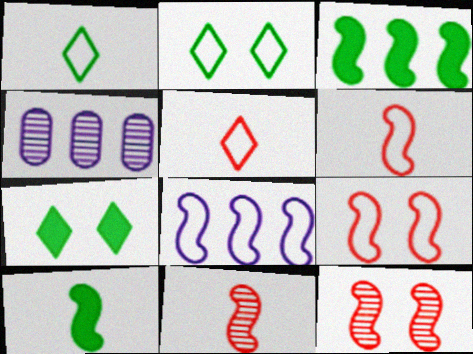[[4, 6, 7], 
[8, 10, 12]]